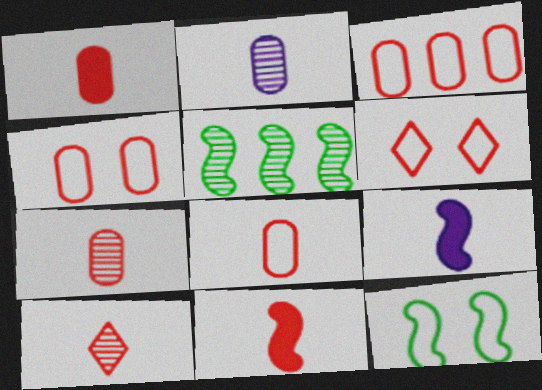[[1, 7, 8], 
[3, 4, 8], 
[8, 10, 11]]